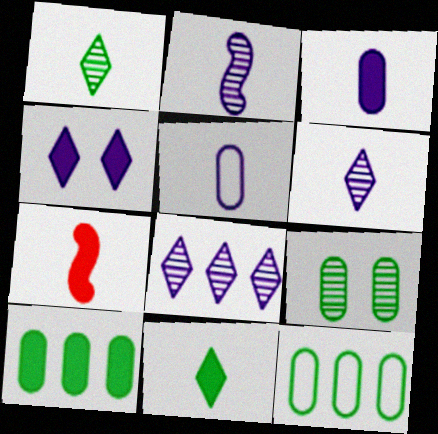[[1, 5, 7], 
[3, 7, 11], 
[4, 7, 10]]